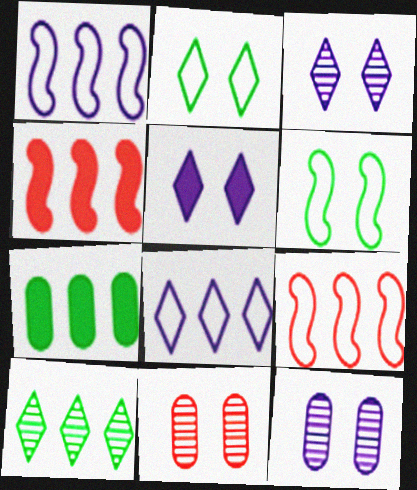[[5, 6, 11]]